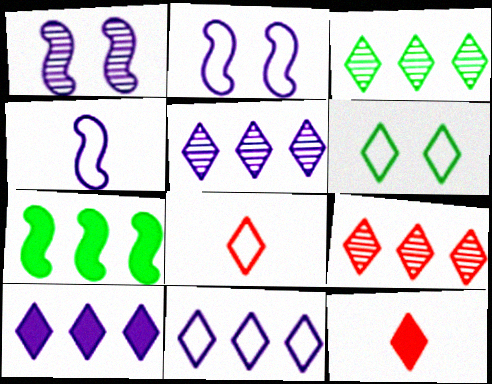[[3, 5, 9], 
[5, 6, 12], 
[5, 10, 11], 
[6, 8, 11]]